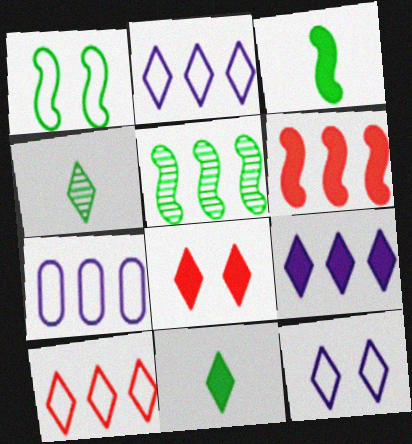[[1, 3, 5], 
[2, 4, 8], 
[8, 9, 11]]